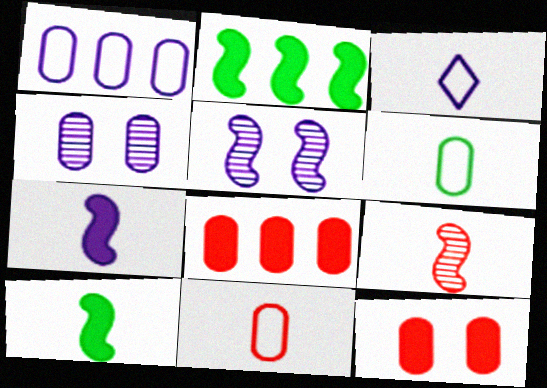[[4, 6, 8]]